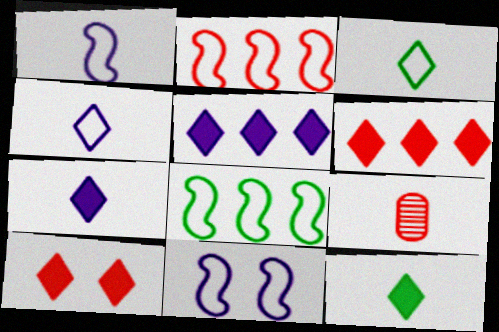[[1, 9, 12], 
[2, 9, 10], 
[5, 10, 12]]